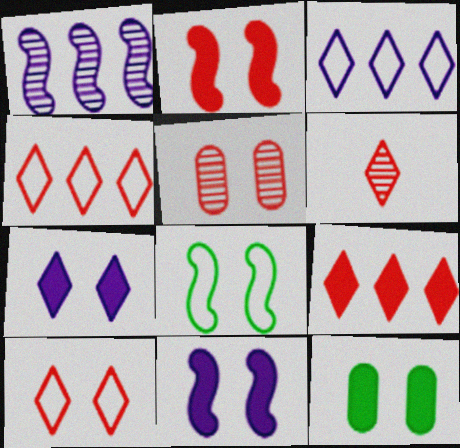[[2, 5, 10], 
[2, 7, 12], 
[5, 7, 8], 
[6, 9, 10]]